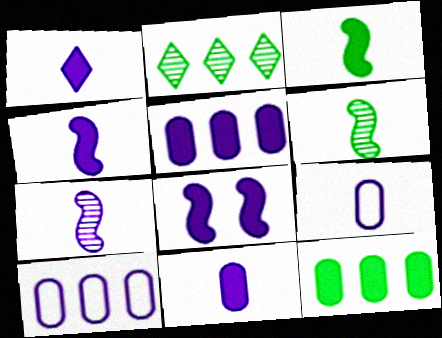[[1, 4, 11], 
[1, 5, 8], 
[1, 7, 9]]